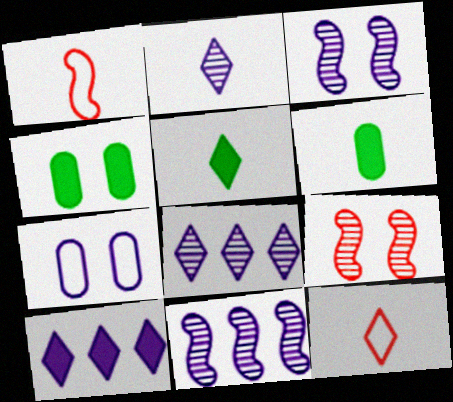[[1, 2, 6], 
[1, 4, 8], 
[2, 5, 12], 
[4, 11, 12]]